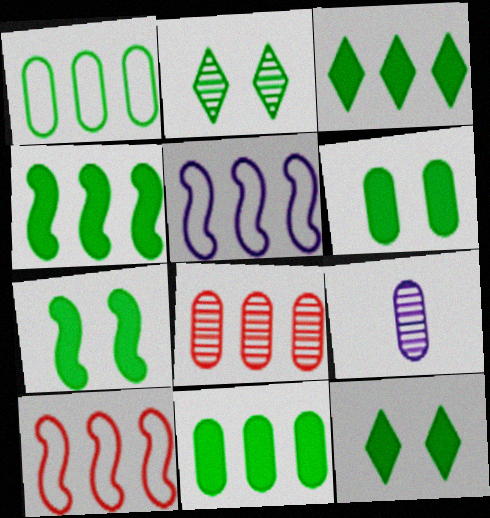[[3, 4, 11], 
[3, 5, 8], 
[6, 7, 12], 
[9, 10, 12]]